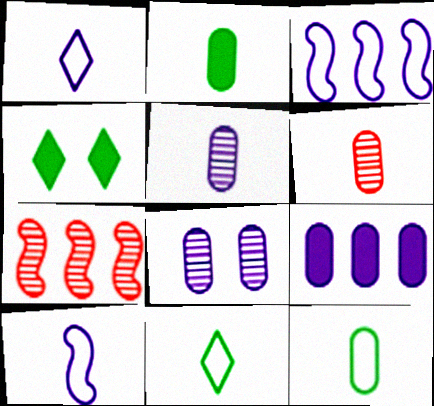[[3, 4, 6]]